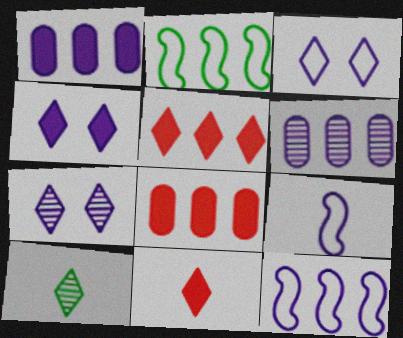[[1, 7, 9], 
[2, 5, 6], 
[3, 4, 7], 
[3, 5, 10], 
[4, 6, 9]]